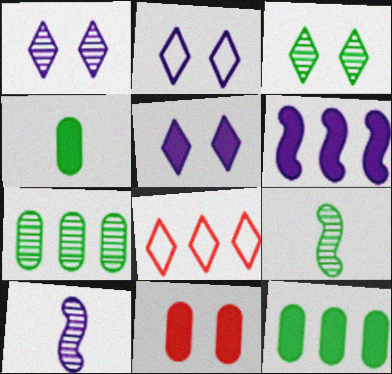[[1, 2, 5], 
[3, 7, 9], 
[6, 7, 8]]